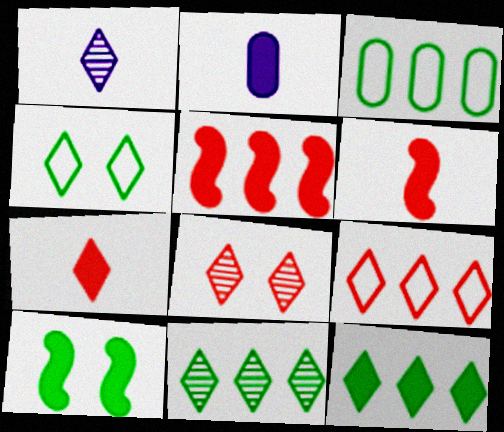[[1, 8, 11], 
[7, 8, 9]]